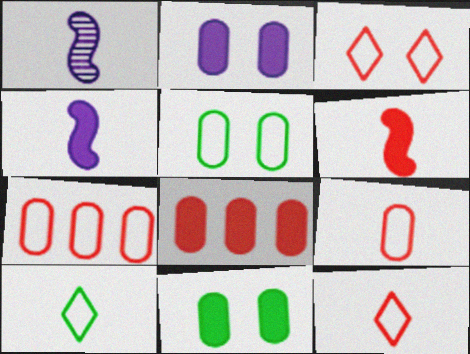[]